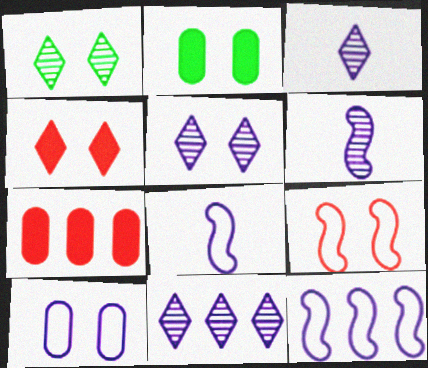[[1, 7, 8], 
[2, 5, 9], 
[3, 5, 11]]